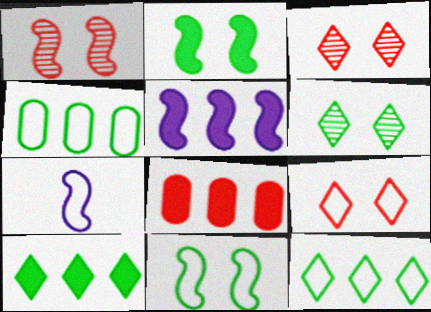[[4, 7, 9], 
[5, 8, 10], 
[6, 7, 8]]